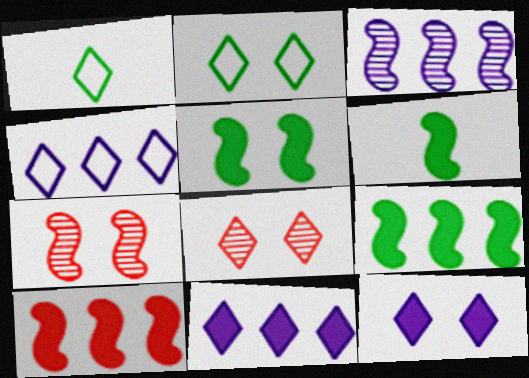[[1, 8, 11], 
[2, 8, 12], 
[5, 6, 9]]